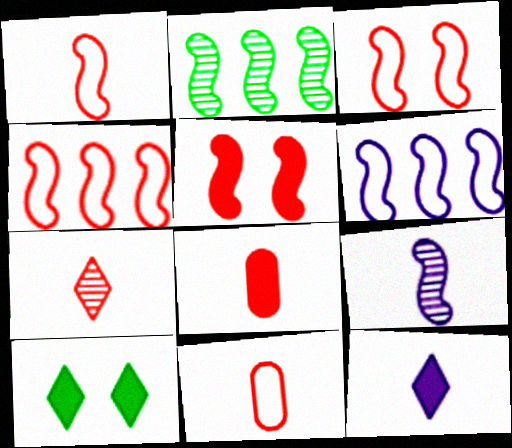[[1, 3, 4], 
[1, 7, 8]]